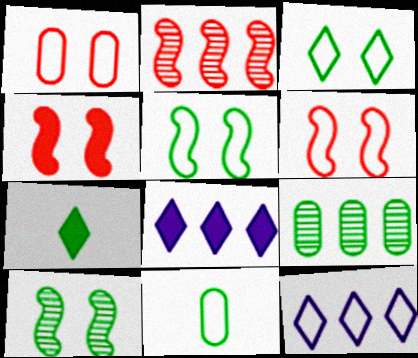[[5, 7, 9], 
[6, 11, 12]]